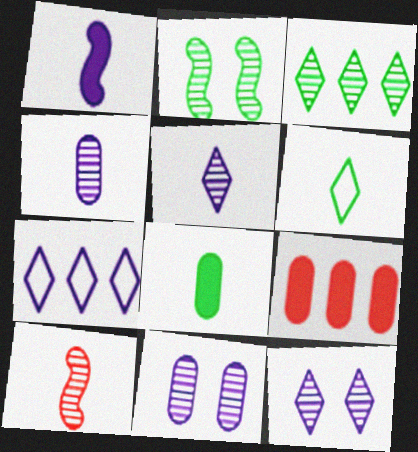[[1, 7, 11], 
[3, 10, 11]]